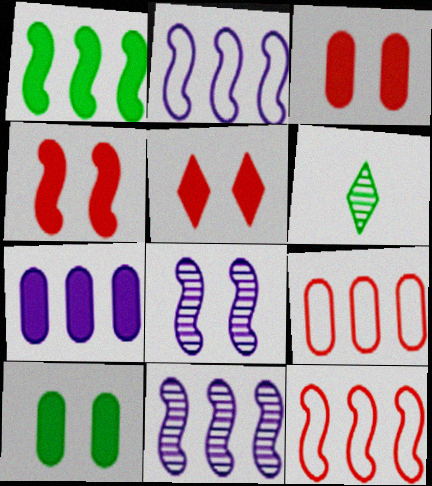[[1, 11, 12], 
[2, 3, 6], 
[3, 4, 5]]